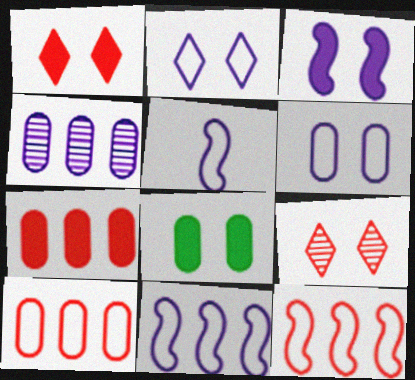[[1, 3, 8]]